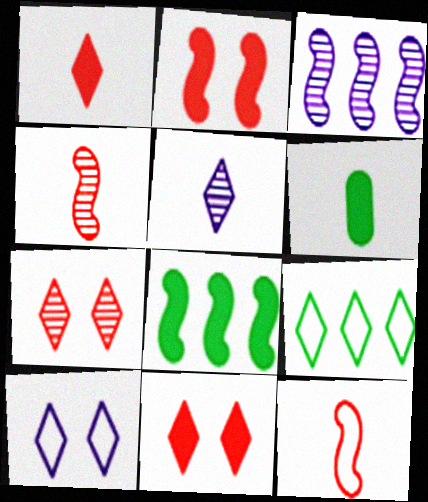[[5, 6, 12], 
[5, 9, 11]]